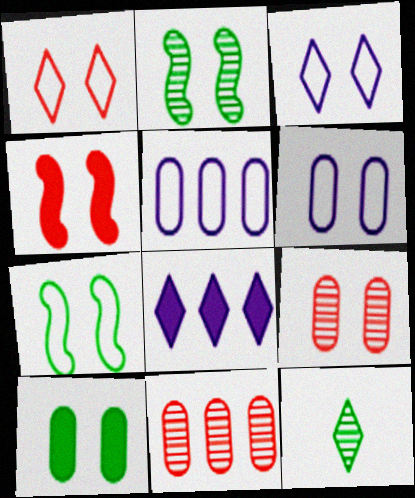[[1, 4, 9], 
[1, 6, 7], 
[1, 8, 12], 
[4, 5, 12], 
[6, 9, 10]]